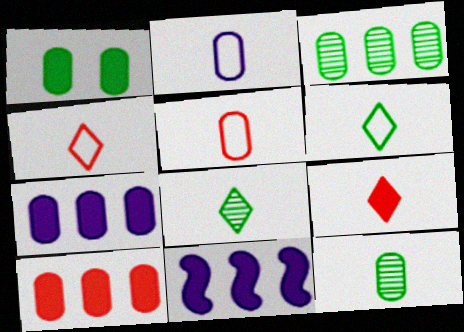[[1, 9, 11]]